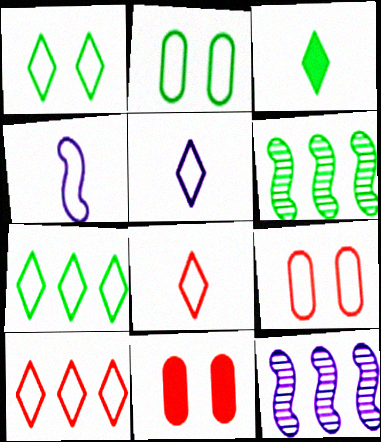[[1, 5, 10], 
[2, 3, 6], 
[2, 4, 10], 
[3, 9, 12], 
[4, 7, 9], 
[5, 6, 11]]